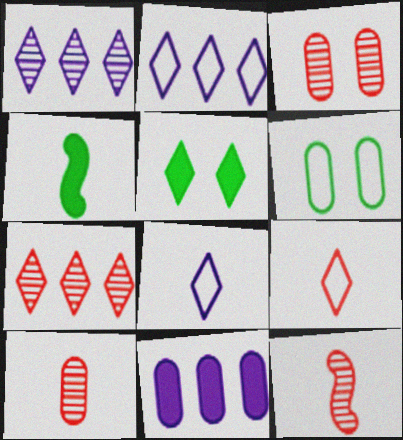[[1, 5, 9], 
[2, 3, 4], 
[3, 7, 12], 
[4, 8, 10], 
[5, 7, 8], 
[6, 10, 11]]